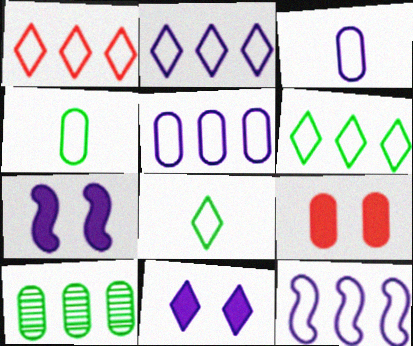[[1, 2, 6], 
[2, 5, 12], 
[3, 9, 10]]